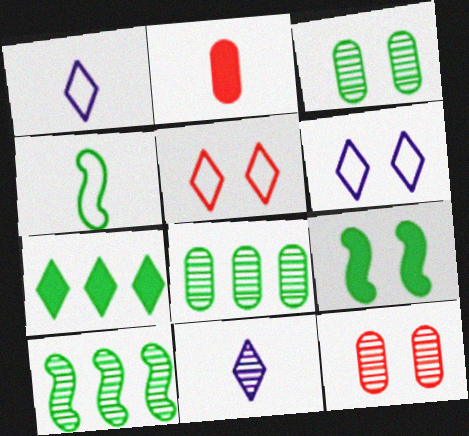[[2, 4, 11], 
[2, 6, 10], 
[3, 4, 7], 
[4, 9, 10], 
[5, 7, 11], 
[6, 9, 12], 
[10, 11, 12]]